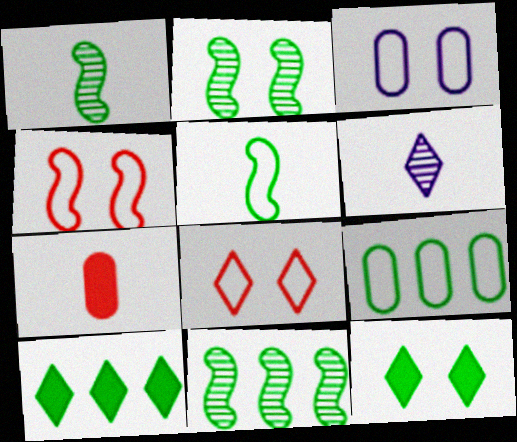[[1, 2, 11], 
[1, 9, 12], 
[5, 6, 7], 
[6, 8, 10], 
[9, 10, 11]]